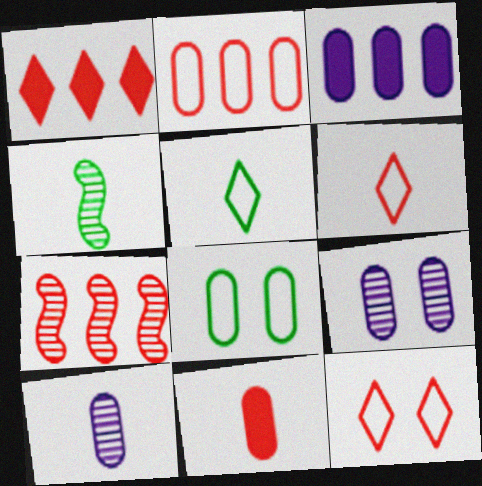[[1, 2, 7], 
[3, 4, 12], 
[7, 11, 12]]